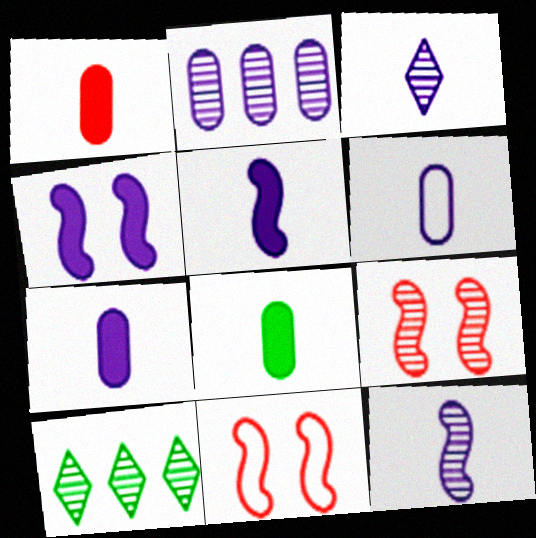[[1, 7, 8], 
[3, 5, 6], 
[7, 10, 11]]